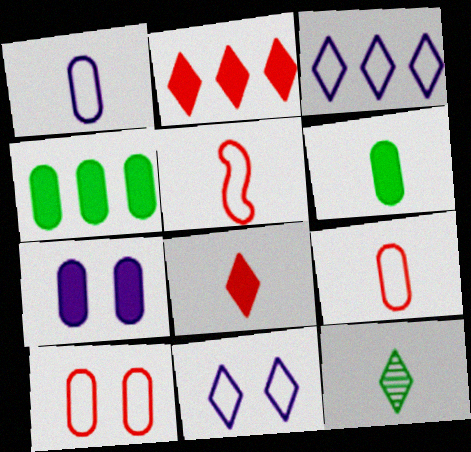[[2, 11, 12]]